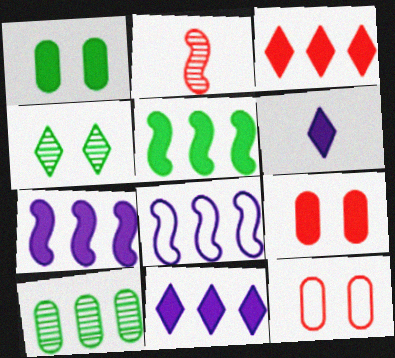[[2, 3, 12], 
[3, 8, 10], 
[5, 6, 9]]